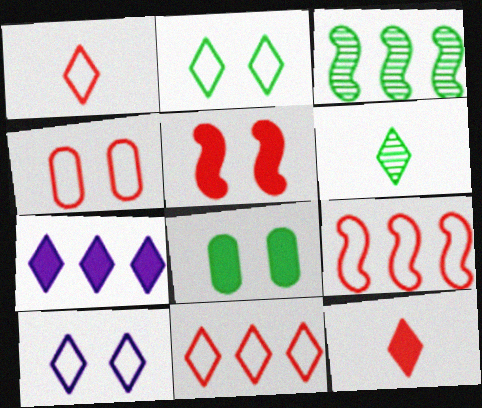[[1, 4, 9]]